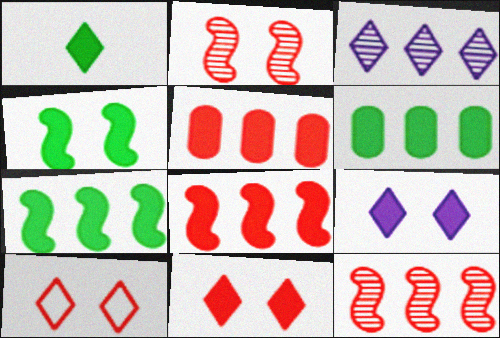[[1, 3, 10], 
[1, 4, 6]]